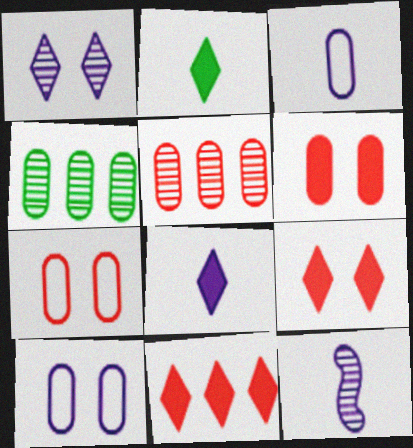[[3, 4, 6], 
[3, 8, 12]]